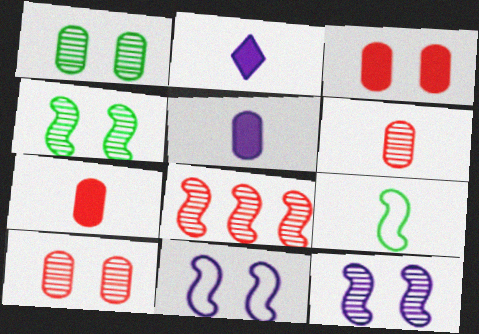[[2, 6, 9]]